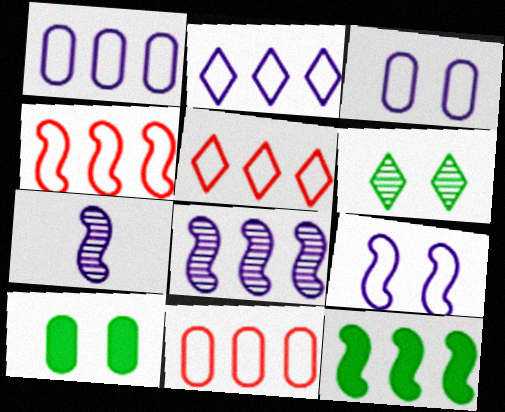[[4, 5, 11], 
[4, 8, 12], 
[5, 7, 10]]